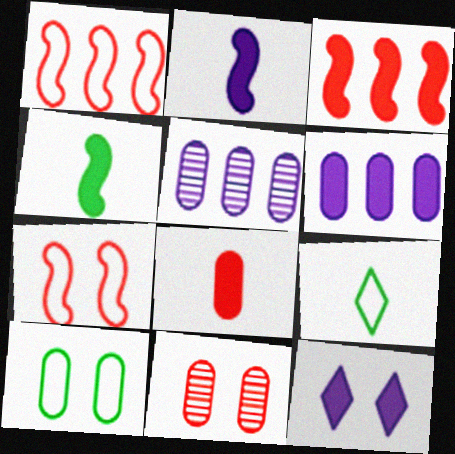[[2, 6, 12], 
[5, 8, 10]]